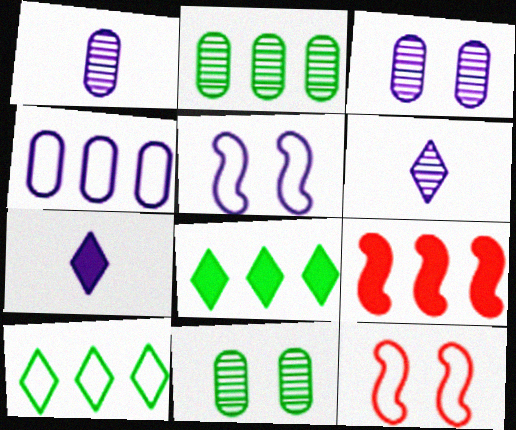[[1, 8, 12], 
[2, 7, 12]]